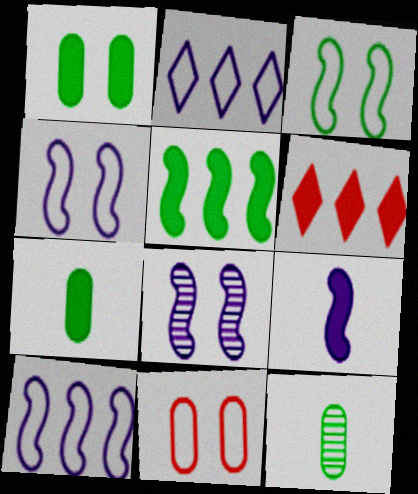[[1, 6, 9], 
[4, 6, 12], 
[8, 9, 10]]